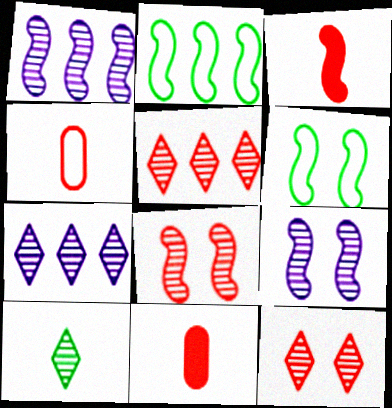[[1, 3, 6], 
[2, 3, 9], 
[6, 7, 11], 
[7, 10, 12]]